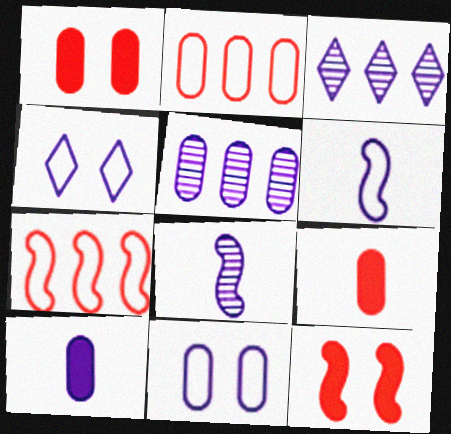[[5, 10, 11]]